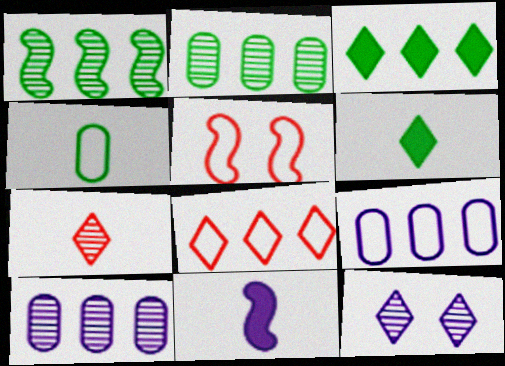[[1, 5, 11], 
[4, 7, 11], 
[5, 6, 10], 
[6, 8, 12], 
[9, 11, 12]]